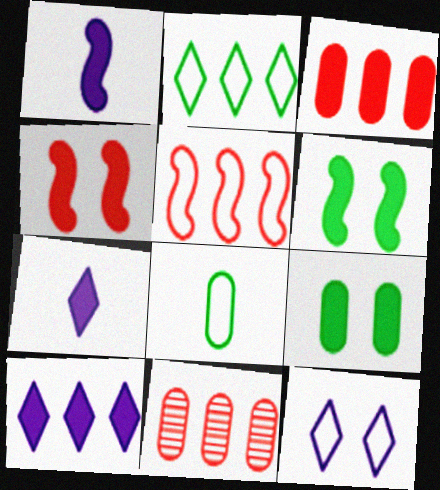[[3, 6, 7], 
[5, 8, 12]]